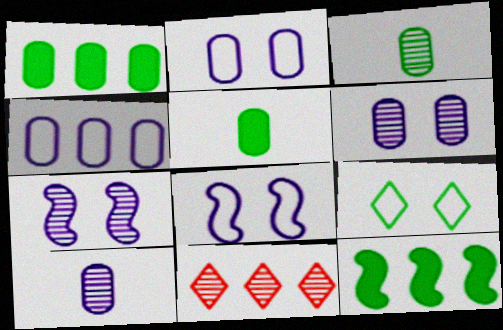[[3, 7, 11], 
[3, 9, 12], 
[4, 11, 12], 
[5, 8, 11]]